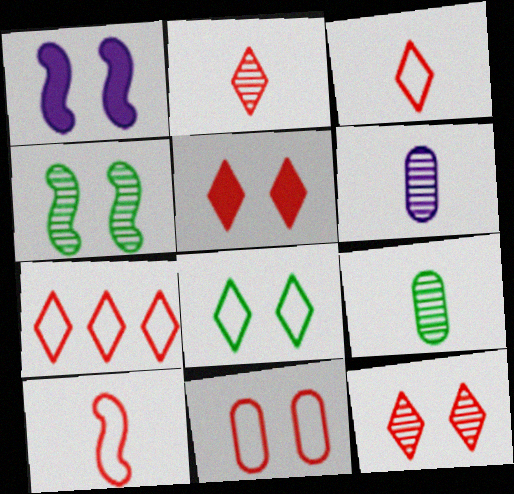[[1, 7, 9], 
[2, 5, 7], 
[7, 10, 11]]